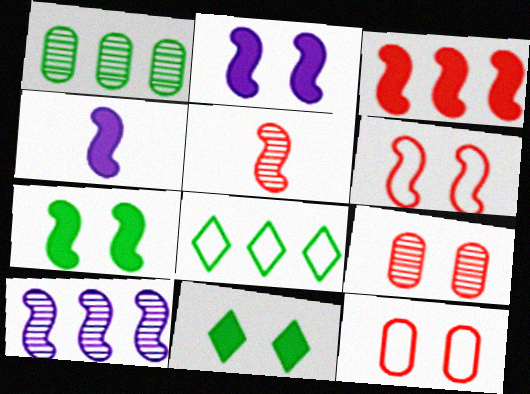[[3, 4, 7], 
[3, 5, 6], 
[4, 8, 9]]